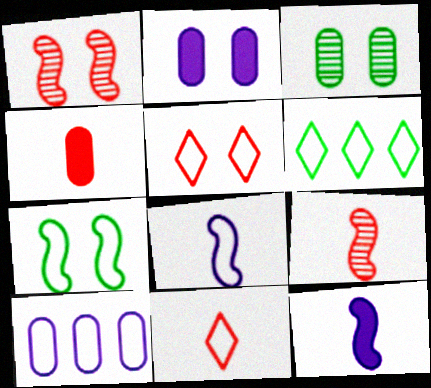[[2, 6, 9], 
[3, 4, 10], 
[4, 9, 11], 
[7, 10, 11]]